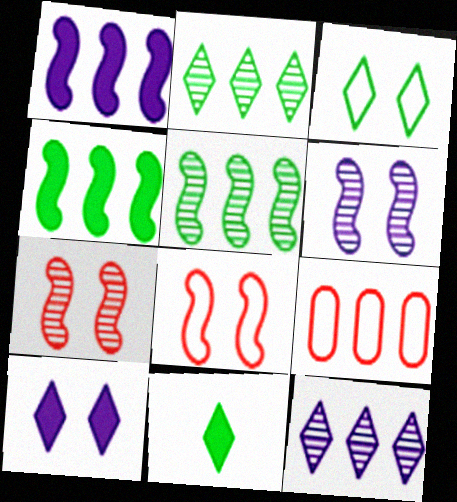[[1, 2, 9], 
[2, 3, 11], 
[4, 9, 12], 
[6, 9, 11]]